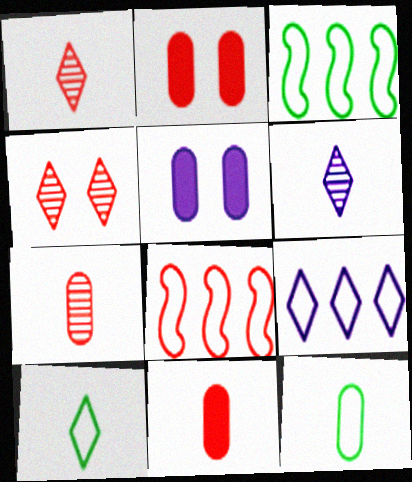[[1, 2, 8], 
[1, 3, 5], 
[2, 3, 6], 
[4, 8, 11]]